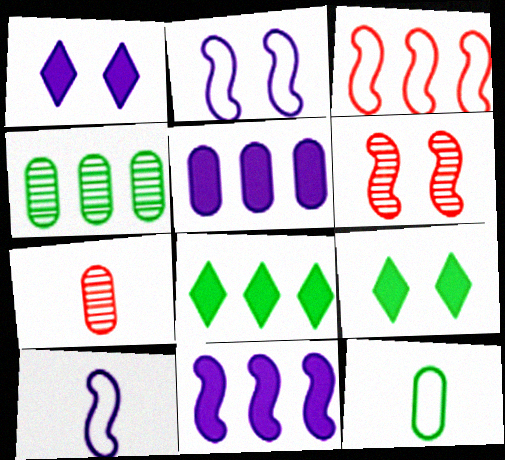[[2, 7, 8]]